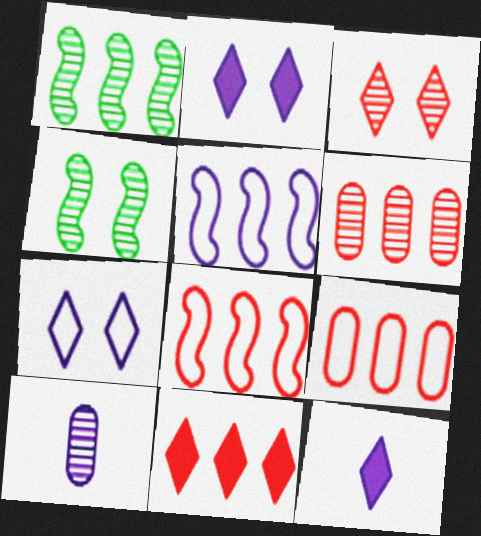[[1, 3, 10], 
[2, 5, 10], 
[4, 9, 12], 
[6, 8, 11]]